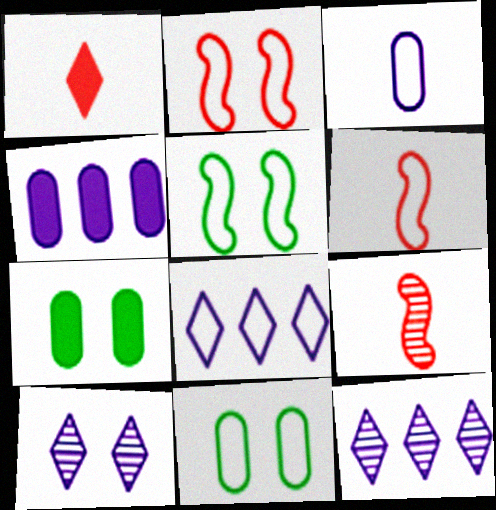[[2, 7, 10], 
[6, 7, 12], 
[6, 8, 11], 
[7, 8, 9]]